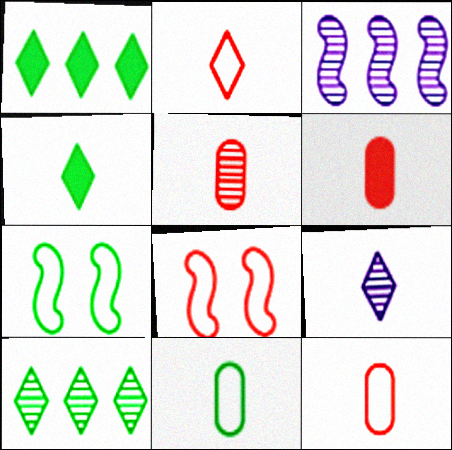[[2, 4, 9], 
[5, 6, 12]]